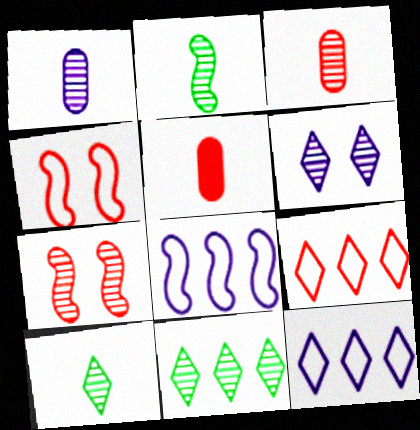[[1, 7, 11], 
[5, 7, 9]]